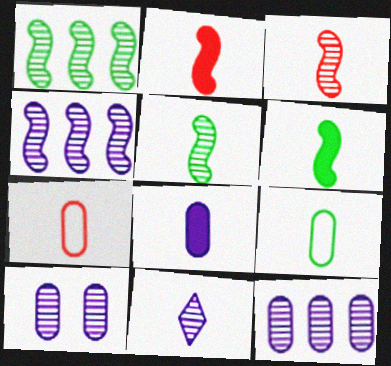[[2, 9, 11], 
[4, 10, 11], 
[6, 7, 11]]